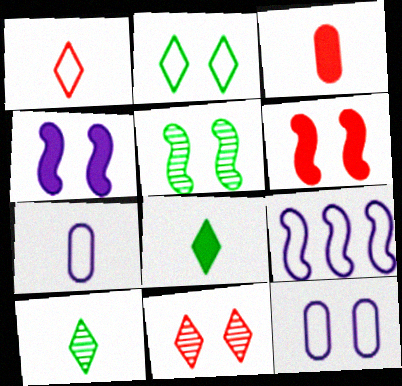[]